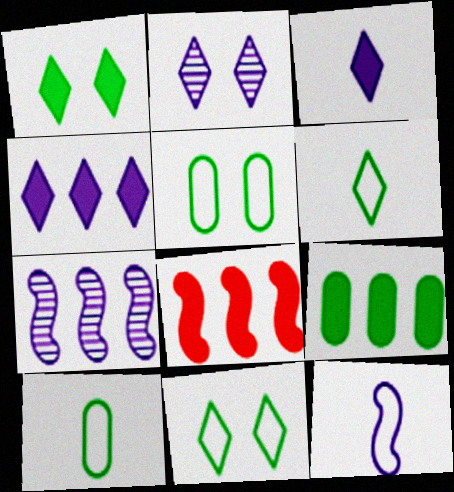[[2, 8, 10], 
[4, 8, 9]]